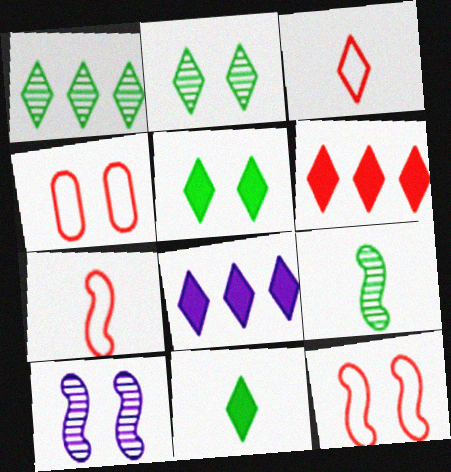[[2, 3, 8], 
[4, 5, 10], 
[4, 8, 9]]